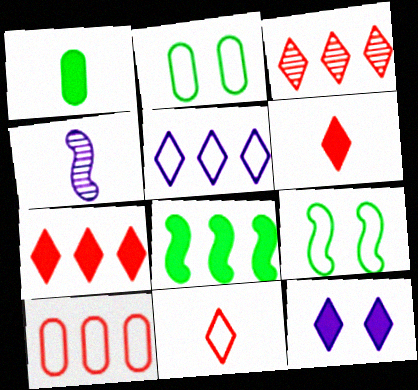[[1, 4, 11], 
[2, 4, 7]]